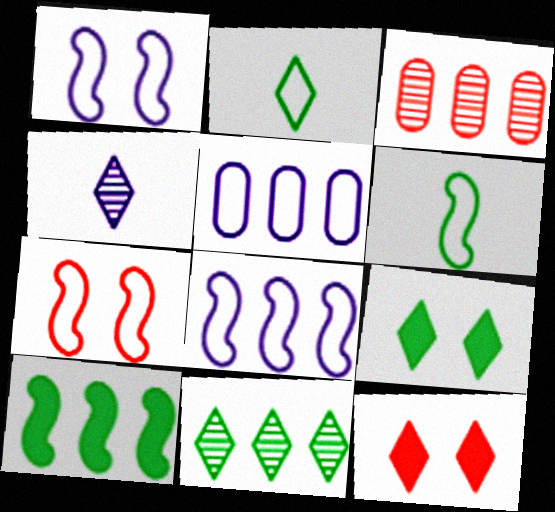[[2, 5, 7], 
[2, 9, 11], 
[6, 7, 8]]